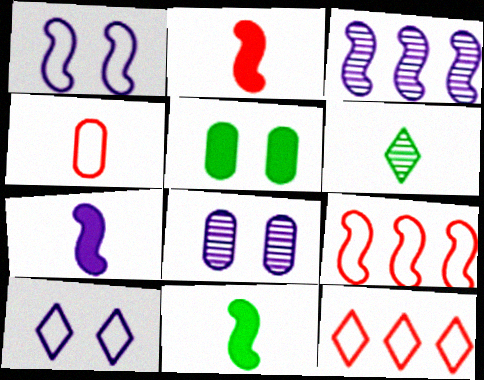[[1, 3, 7], 
[2, 7, 11], 
[4, 6, 7], 
[8, 11, 12]]